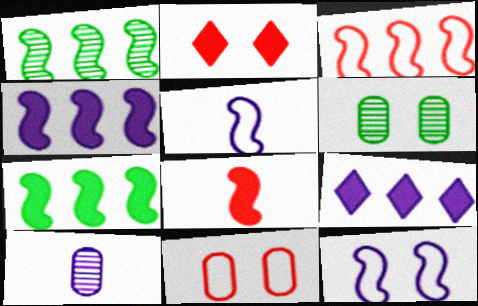[[1, 3, 4], 
[1, 8, 12], 
[2, 6, 12], 
[9, 10, 12]]